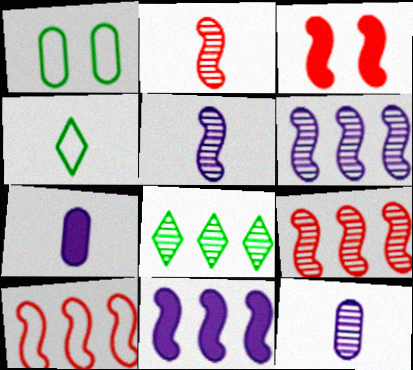[[2, 3, 10], 
[2, 4, 7]]